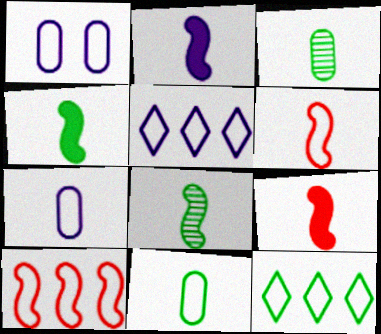[[1, 6, 12], 
[2, 4, 9], 
[2, 6, 8]]